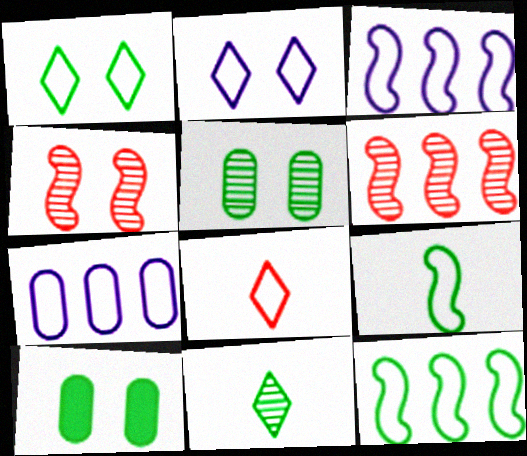[[2, 4, 10], 
[10, 11, 12]]